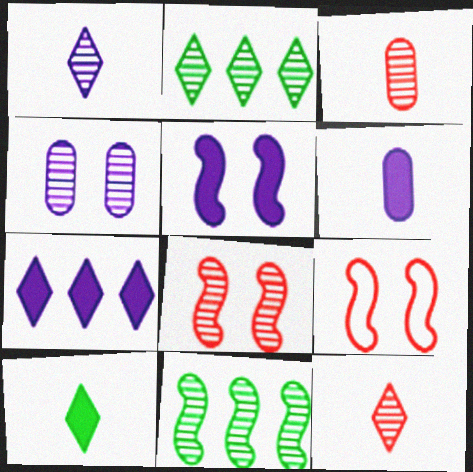[[2, 6, 9], 
[4, 11, 12], 
[5, 6, 7]]